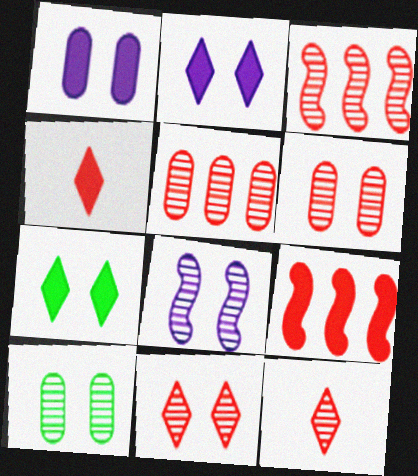[[3, 6, 12], 
[8, 10, 11]]